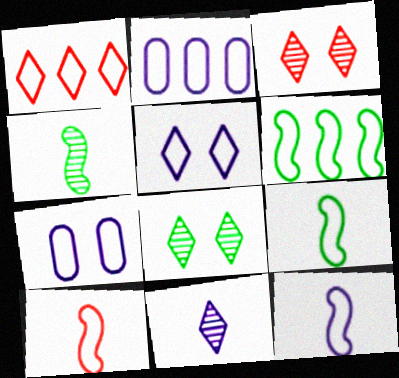[[1, 2, 6], 
[1, 7, 9], 
[2, 5, 12], 
[9, 10, 12]]